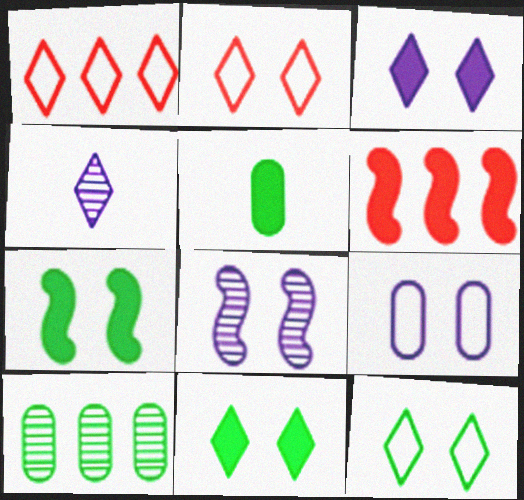[[1, 4, 11], 
[1, 5, 8], 
[3, 5, 6], 
[3, 8, 9]]